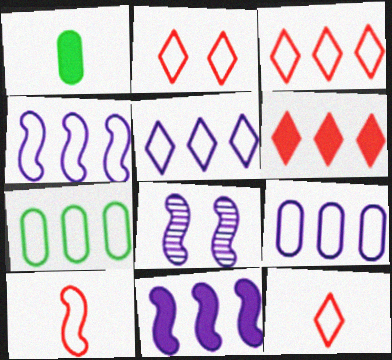[[1, 3, 8], 
[2, 3, 12], 
[3, 4, 7], 
[4, 5, 9]]